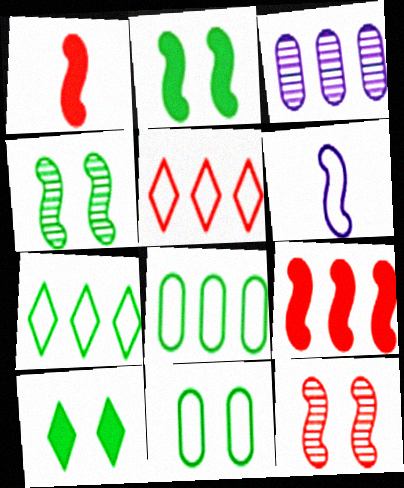[[3, 7, 9], 
[4, 6, 9], 
[4, 10, 11], 
[5, 6, 11]]